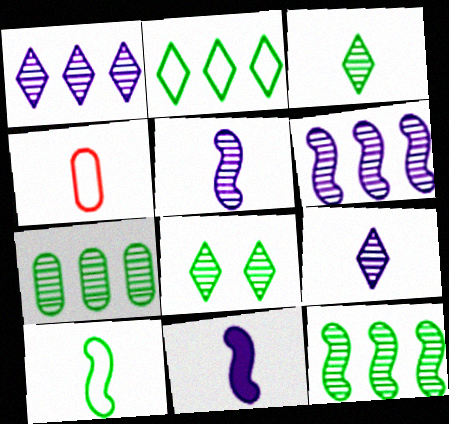[[3, 4, 11]]